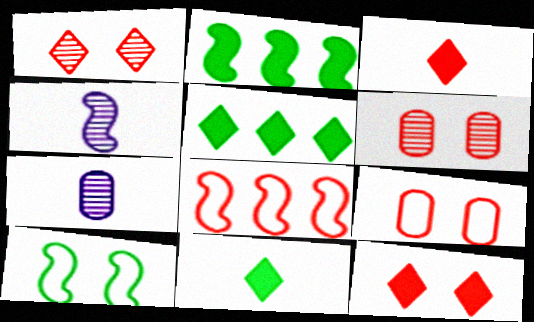[[3, 6, 8], 
[4, 5, 9]]